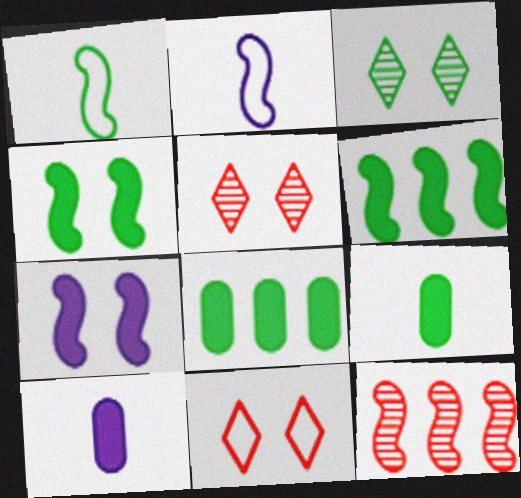[[1, 3, 8], 
[1, 7, 12], 
[2, 4, 12], 
[2, 5, 8]]